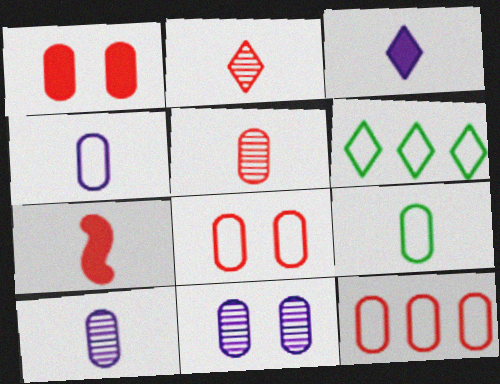[[1, 5, 12], 
[6, 7, 11]]